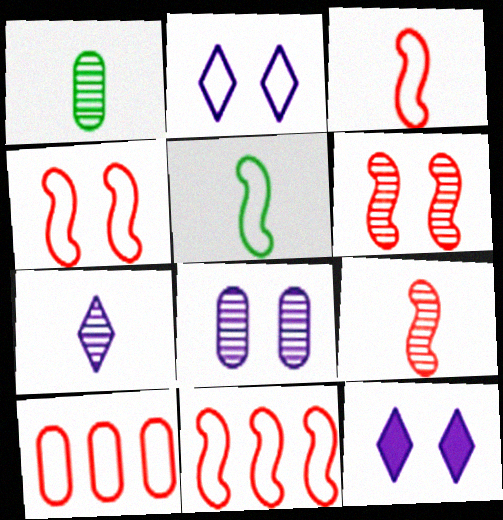[[1, 7, 9], 
[1, 11, 12], 
[2, 5, 10], 
[3, 4, 11]]